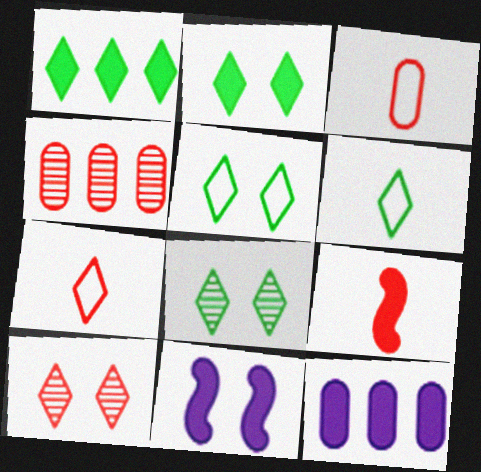[[1, 6, 8], 
[2, 5, 8], 
[2, 9, 12], 
[4, 6, 11]]